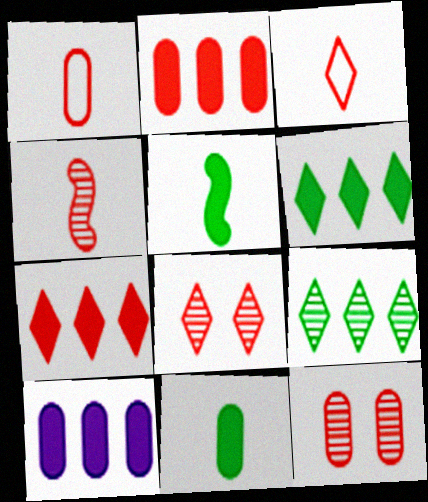[[1, 2, 12], 
[3, 7, 8]]